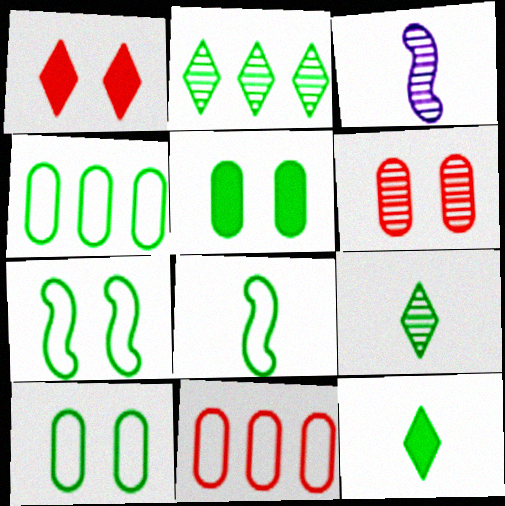[[1, 3, 4], 
[2, 3, 6], 
[2, 5, 8]]